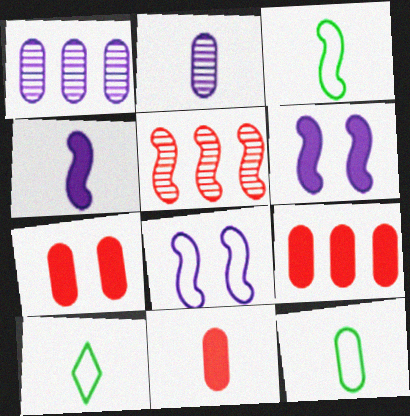[[1, 7, 12], 
[2, 11, 12], 
[3, 5, 6], 
[3, 10, 12], 
[7, 9, 11]]